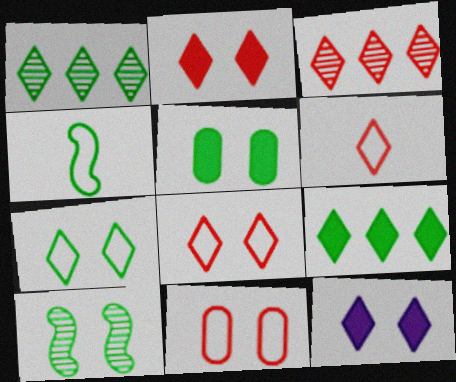[[1, 4, 5], 
[1, 6, 12], 
[2, 3, 6], 
[5, 7, 10], 
[10, 11, 12]]